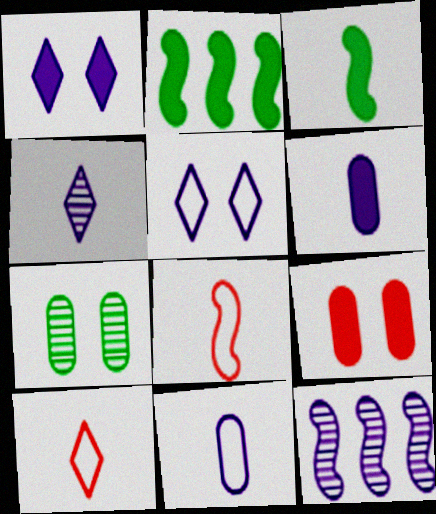[[1, 11, 12], 
[5, 6, 12]]